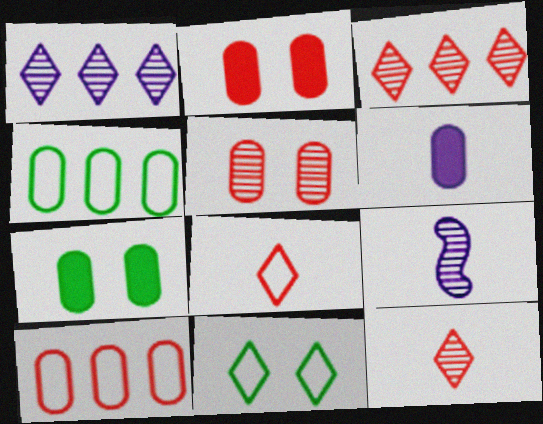[[4, 5, 6]]